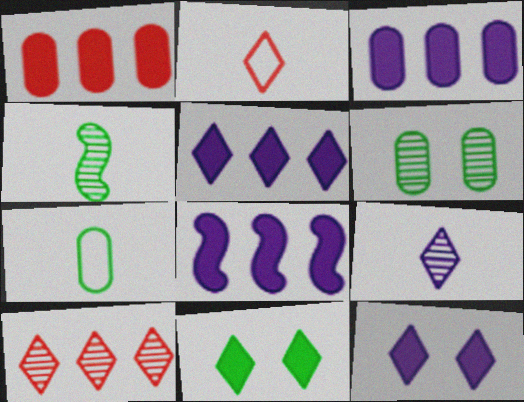[[2, 6, 8], 
[3, 5, 8]]